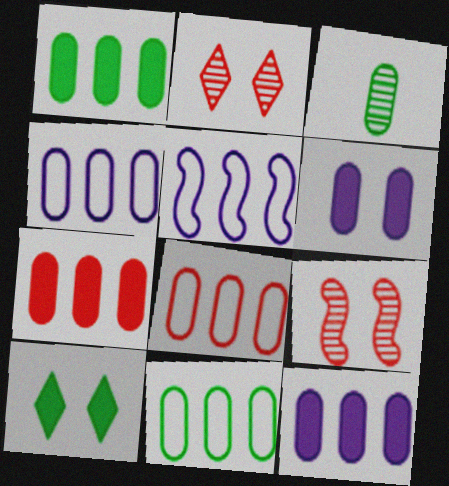[[1, 7, 12], 
[3, 6, 8], 
[4, 8, 11]]